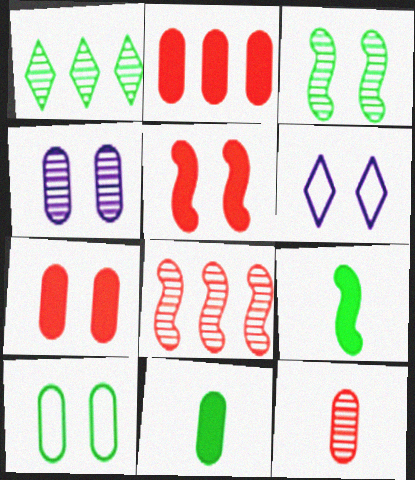[[1, 9, 10], 
[3, 6, 7], 
[4, 7, 10], 
[6, 8, 11]]